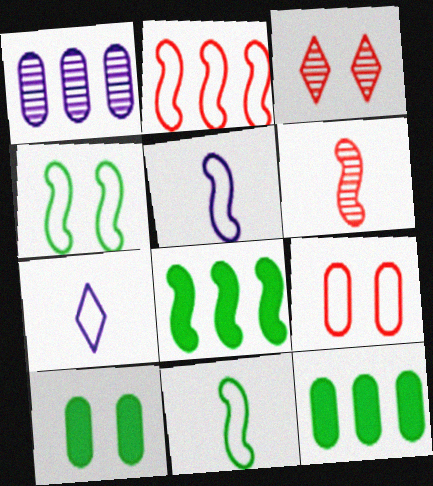[[2, 4, 5], 
[3, 5, 12]]